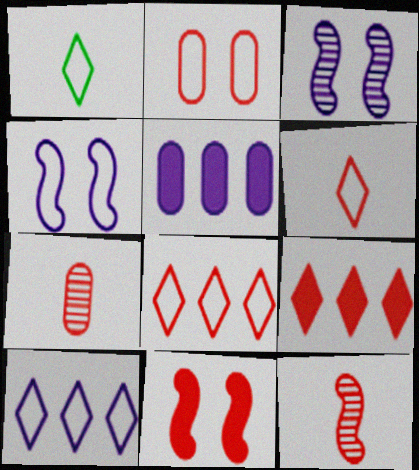[[2, 9, 12], 
[7, 8, 11]]